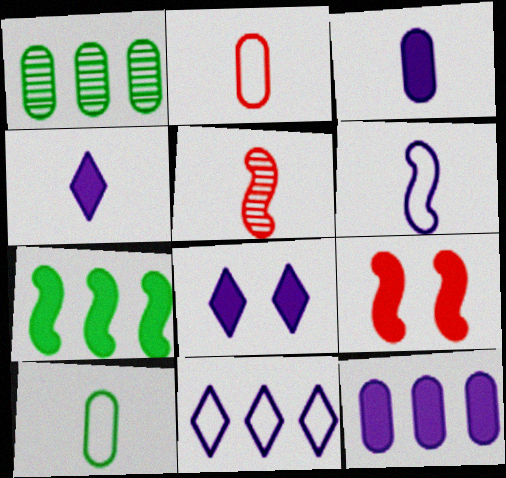[[4, 5, 10]]